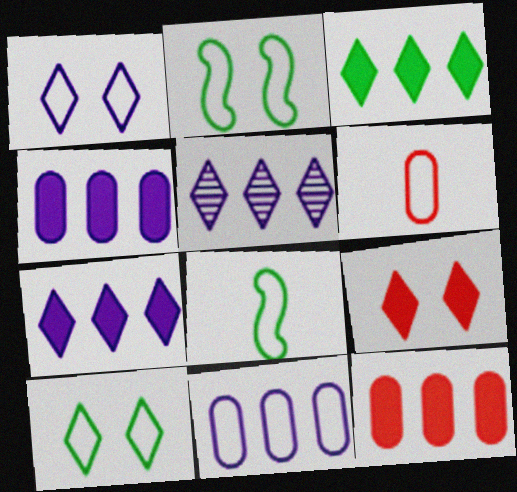[]